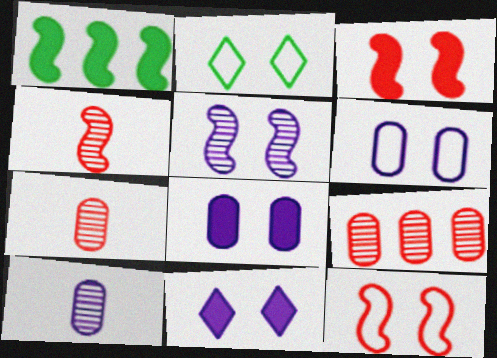[[2, 6, 12], 
[5, 6, 11]]